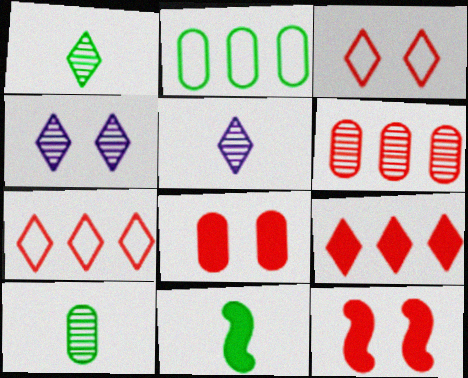[[2, 5, 12]]